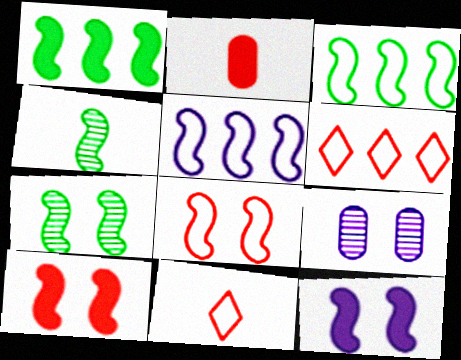[[1, 9, 11], 
[4, 5, 10], 
[7, 8, 12]]